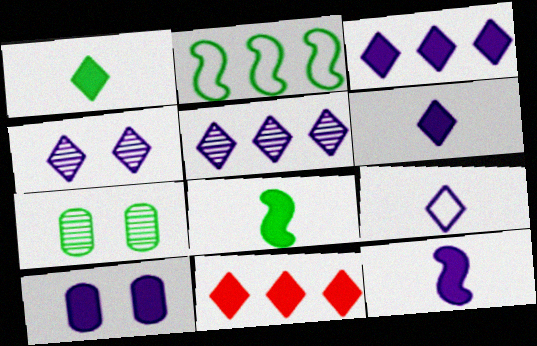[[1, 2, 7], 
[3, 4, 9], 
[3, 10, 12], 
[8, 10, 11]]